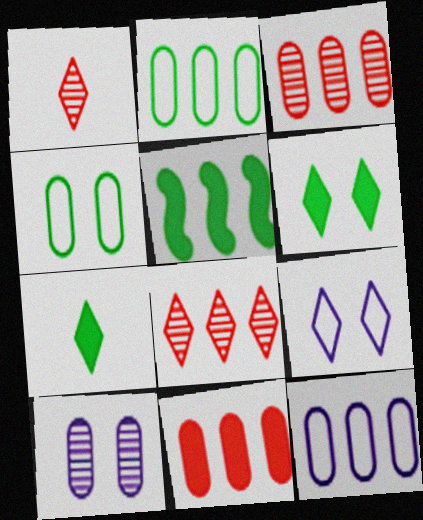[[5, 8, 12], 
[7, 8, 9]]